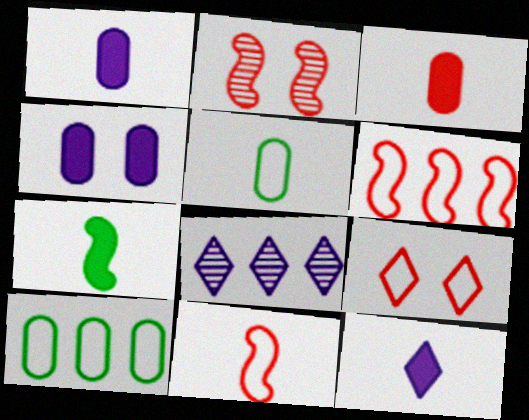[[2, 10, 12], 
[3, 7, 12]]